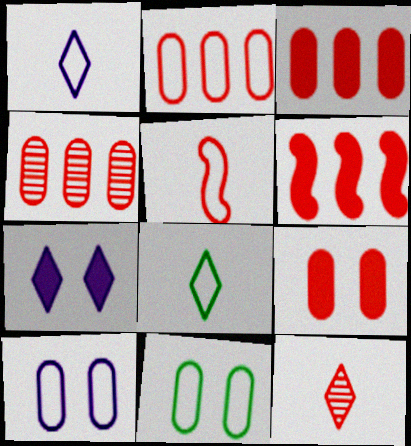[[2, 3, 4]]